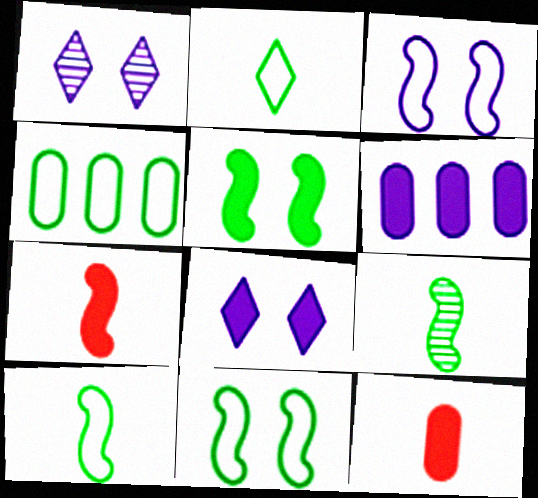[[1, 4, 7], 
[2, 4, 11]]